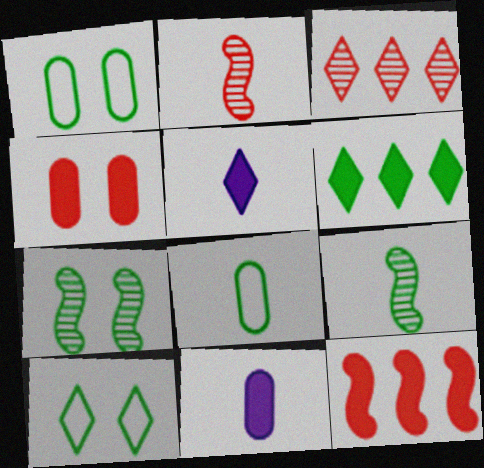[[1, 6, 9], 
[2, 5, 8], 
[3, 5, 10], 
[6, 7, 8]]